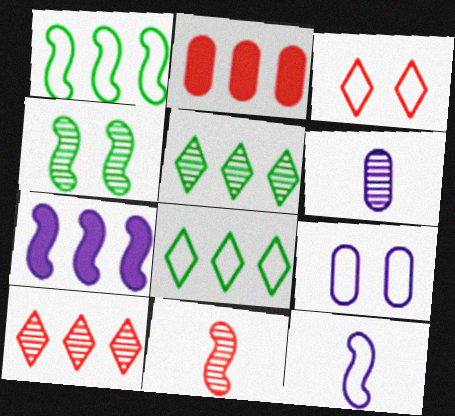[[2, 3, 11], 
[4, 6, 10]]